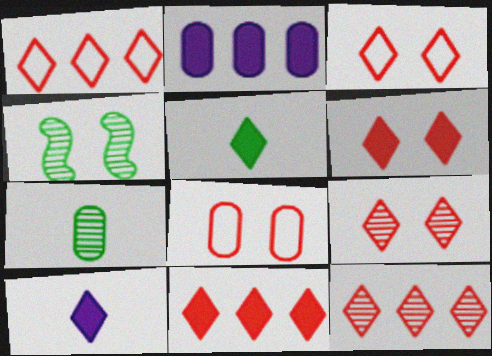[[1, 11, 12], 
[2, 7, 8], 
[3, 6, 9]]